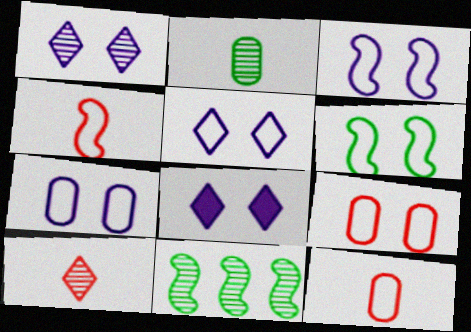[[1, 5, 8], 
[3, 5, 7], 
[5, 6, 9], 
[8, 11, 12]]